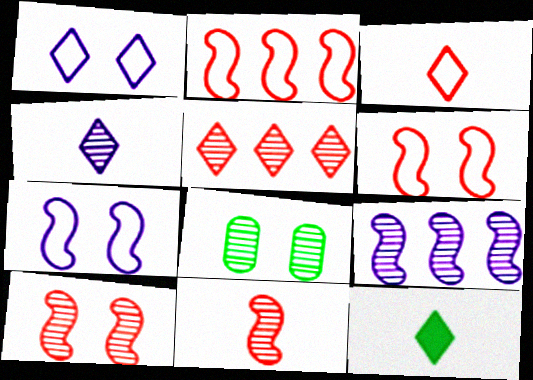[[1, 5, 12], 
[3, 4, 12]]